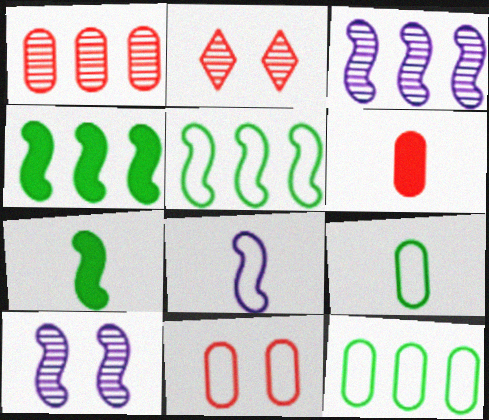[[1, 6, 11]]